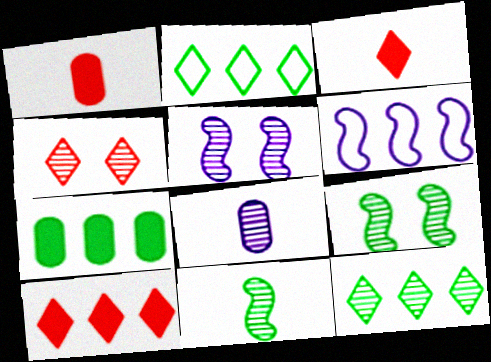[[1, 2, 5]]